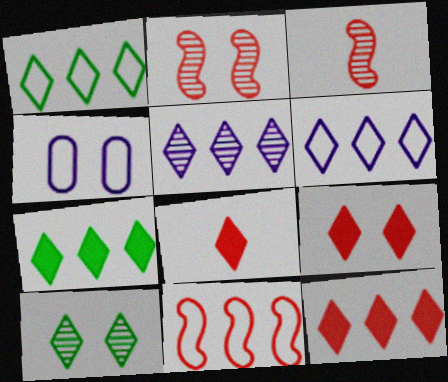[[1, 5, 12], 
[3, 4, 7], 
[6, 8, 10], 
[8, 9, 12]]